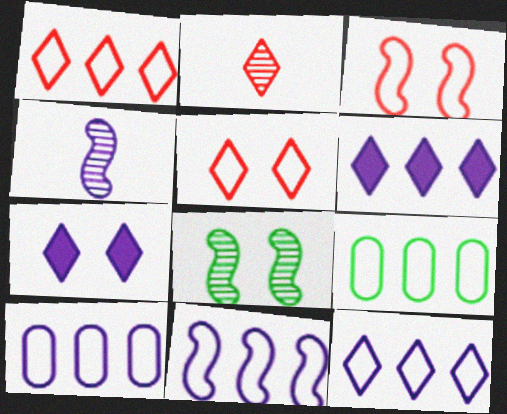[[1, 9, 11], 
[4, 7, 10], 
[10, 11, 12]]